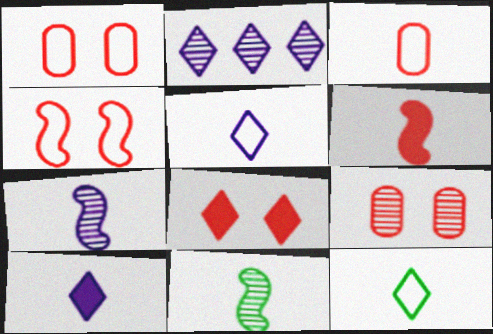[[2, 8, 12], 
[2, 9, 11], 
[3, 10, 11], 
[4, 8, 9]]